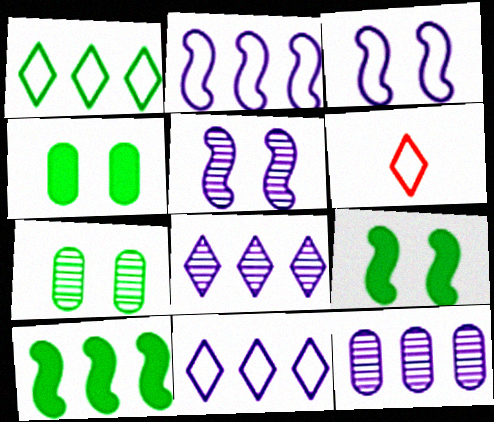[[6, 9, 12]]